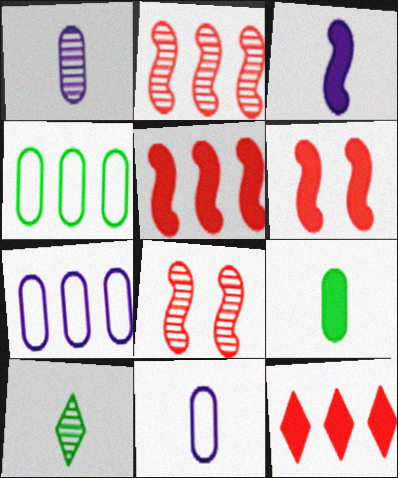[[6, 7, 10]]